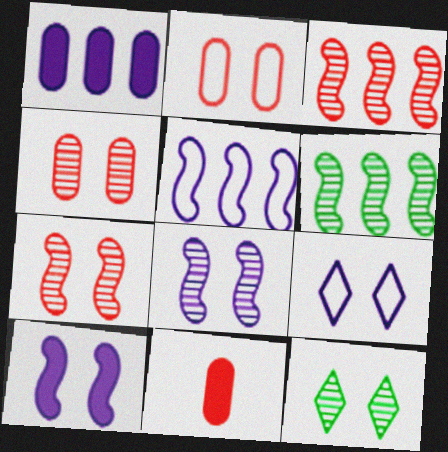[[2, 10, 12], 
[4, 8, 12], 
[5, 11, 12], 
[6, 9, 11]]